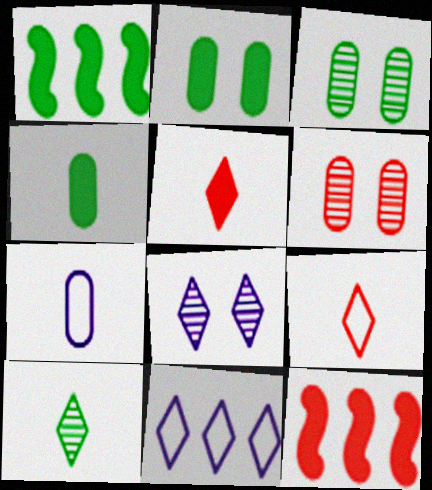[[6, 9, 12]]